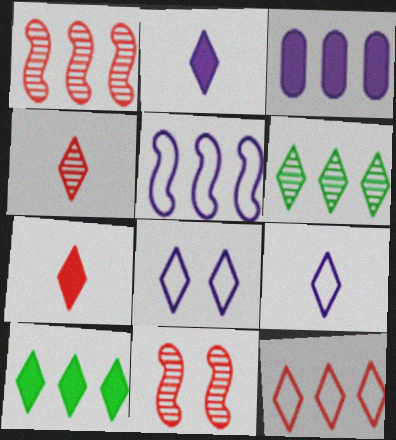[[4, 8, 10], 
[6, 7, 8]]